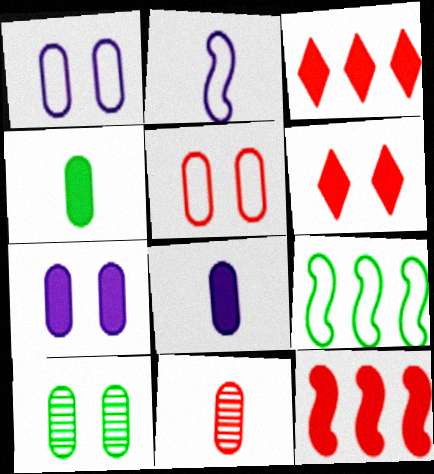[[2, 3, 10], 
[5, 7, 10]]